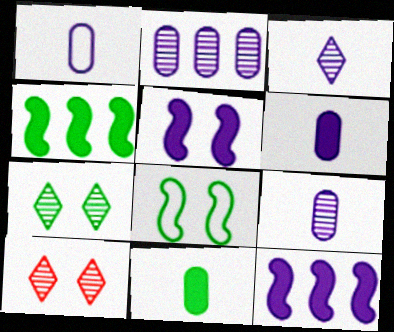[[1, 4, 10], 
[1, 6, 9]]